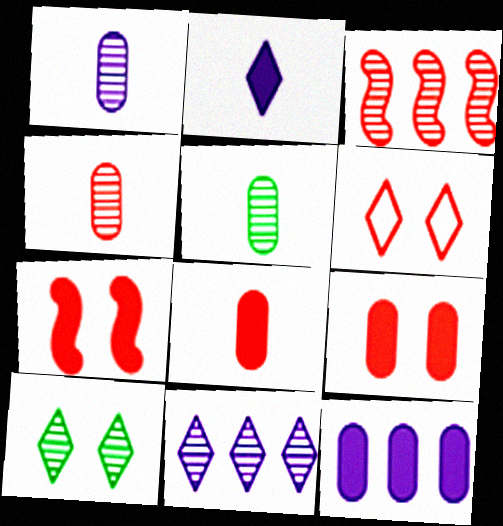[[1, 3, 10], 
[1, 4, 5], 
[3, 6, 8]]